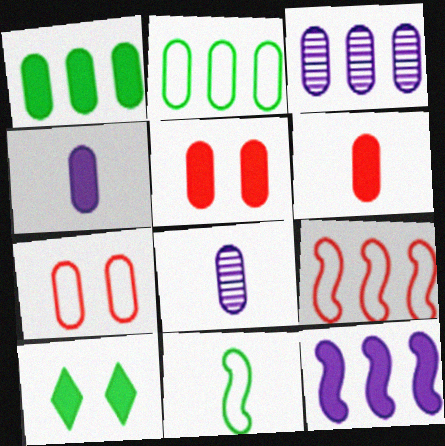[[1, 4, 5], 
[1, 7, 8], 
[2, 5, 8], 
[6, 10, 12], 
[8, 9, 10]]